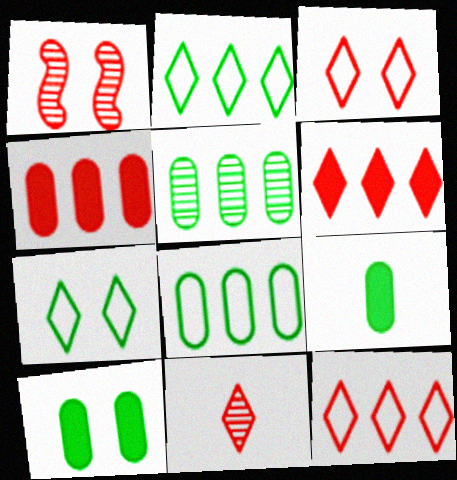[[3, 6, 11]]